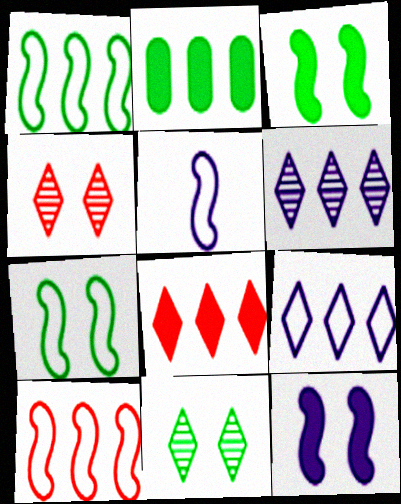[[2, 4, 5], 
[2, 6, 10], 
[5, 7, 10]]